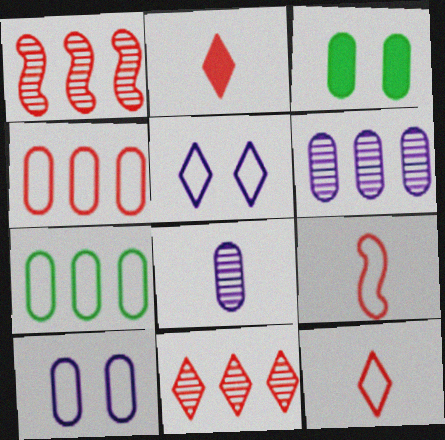[[3, 4, 8], 
[5, 7, 9]]